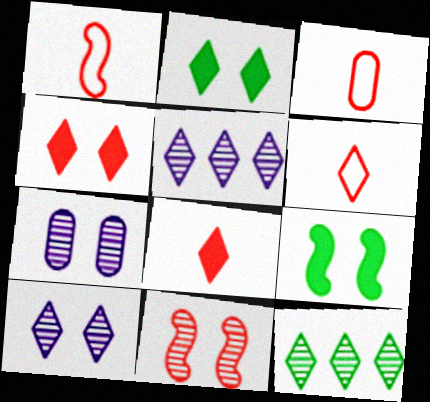[[1, 3, 6], 
[2, 5, 6], 
[3, 5, 9]]